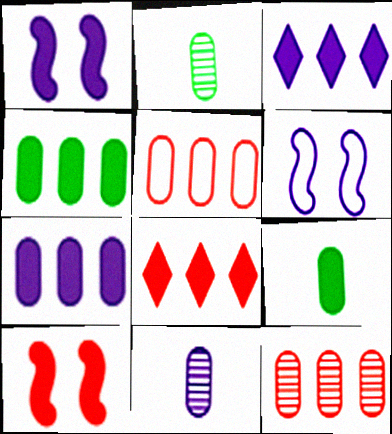[[1, 8, 9], 
[2, 6, 8], 
[3, 6, 11], 
[3, 9, 10]]